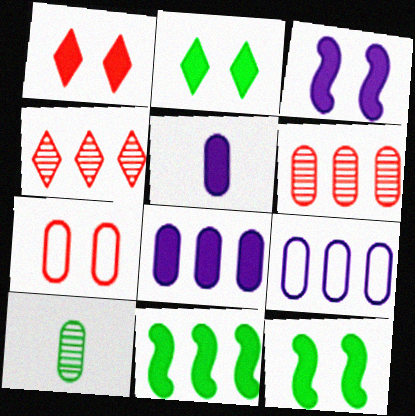[[1, 5, 11], 
[4, 9, 11], 
[7, 8, 10]]